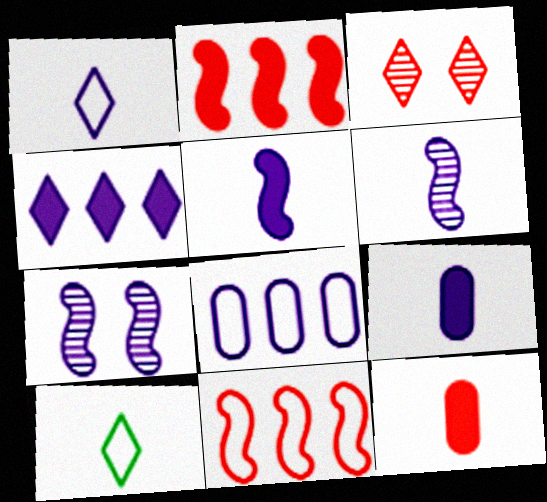[[1, 6, 9], 
[3, 4, 10], 
[3, 11, 12], 
[6, 10, 12]]